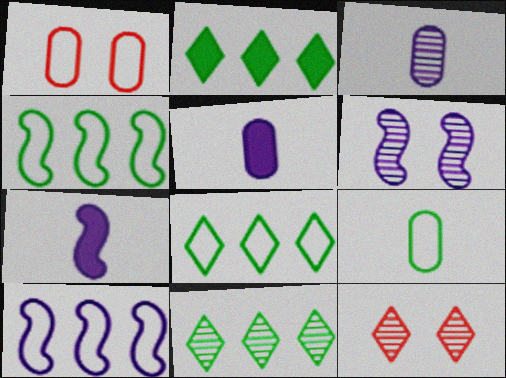[[1, 7, 11], 
[2, 8, 11], 
[4, 5, 12], 
[6, 7, 10]]